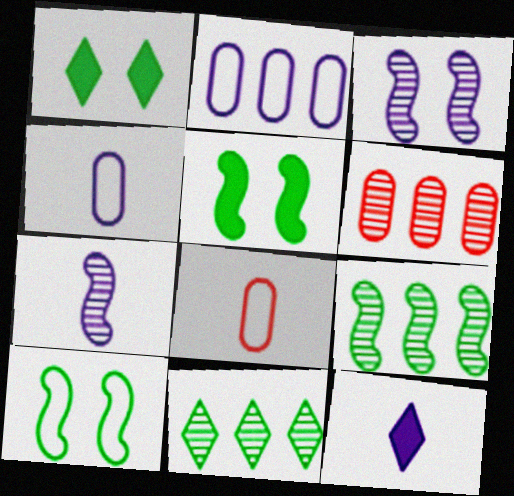[[2, 3, 12], 
[4, 7, 12], 
[6, 10, 12]]